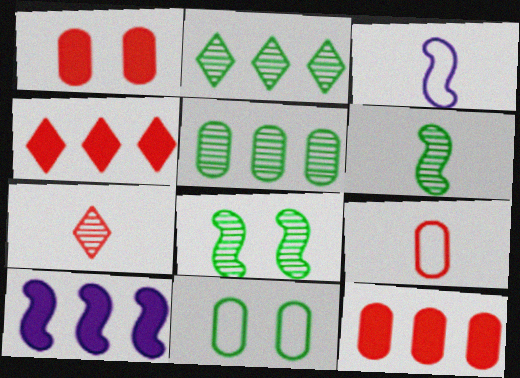[[1, 2, 3], 
[7, 10, 11]]